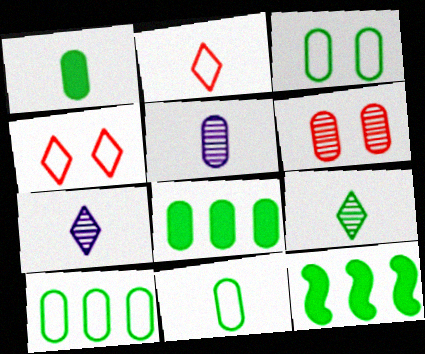[[3, 9, 12], 
[3, 10, 11], 
[4, 5, 12]]